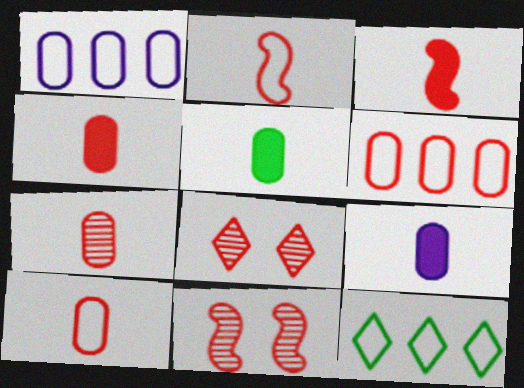[[3, 6, 8], 
[4, 5, 9], 
[4, 7, 10], 
[9, 11, 12]]